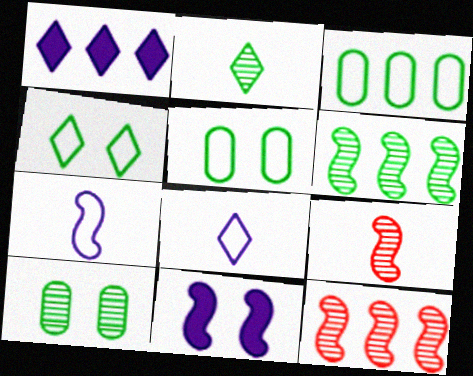[[1, 3, 12], 
[1, 5, 9], 
[2, 6, 10]]